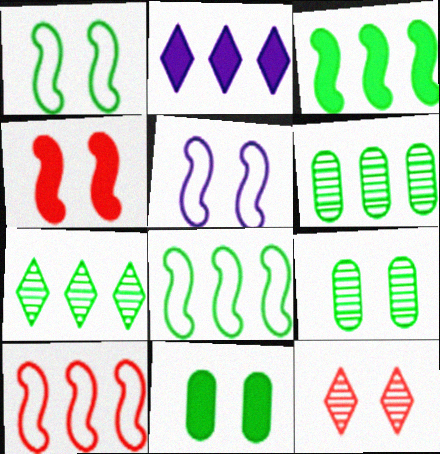[[2, 6, 10], 
[5, 11, 12]]